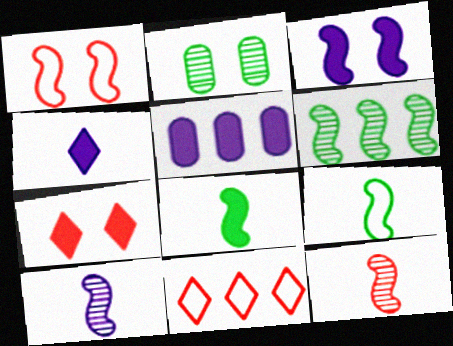[[3, 4, 5], 
[5, 6, 11], 
[5, 7, 8]]